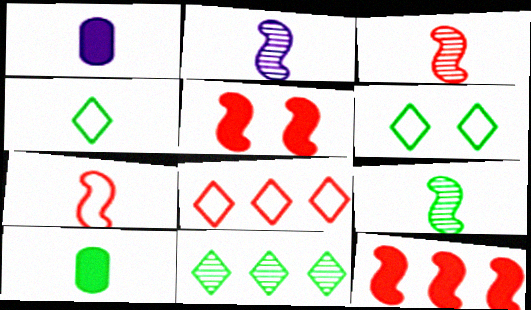[[1, 3, 4], 
[2, 3, 9], 
[4, 9, 10]]